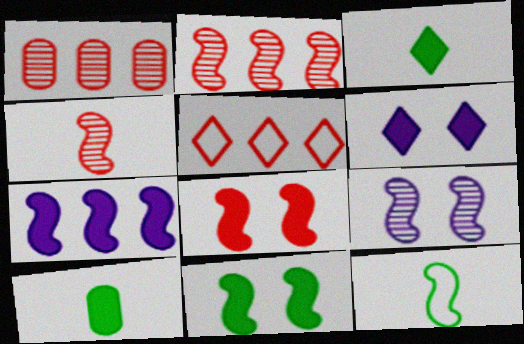[[1, 6, 12], 
[5, 9, 10]]